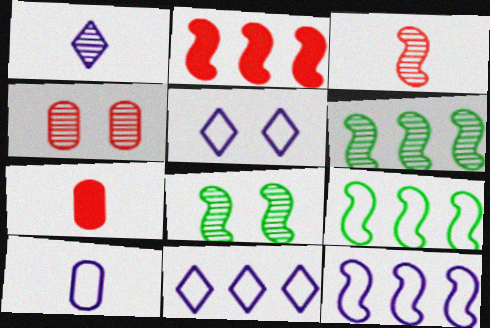[[1, 4, 6], 
[2, 6, 12], 
[5, 6, 7], 
[5, 10, 12], 
[7, 8, 11]]